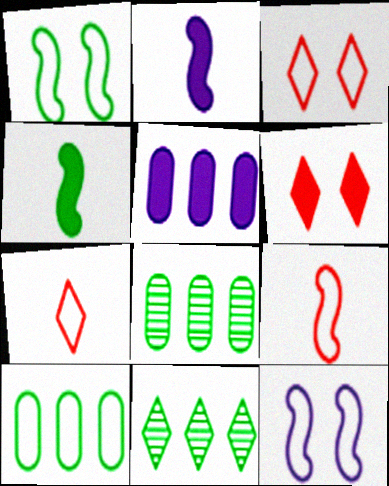[[2, 3, 8], 
[4, 5, 6], 
[7, 10, 12]]